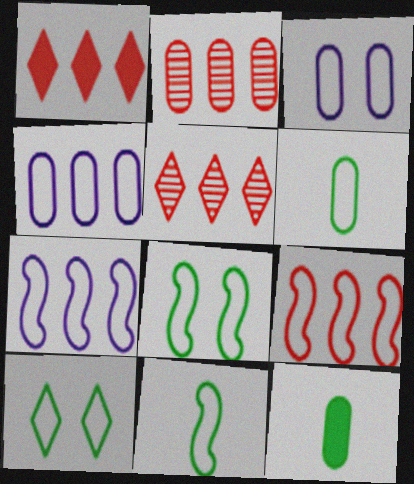[[1, 2, 9], 
[2, 3, 12]]